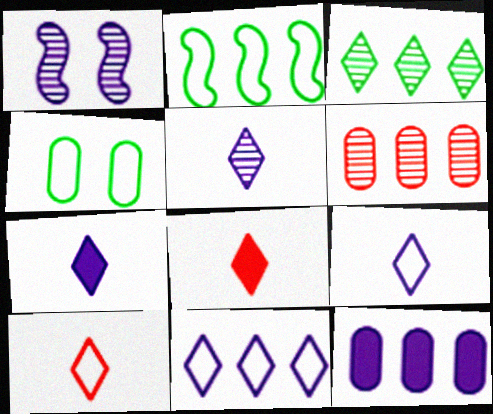[[1, 9, 12], 
[5, 7, 9]]